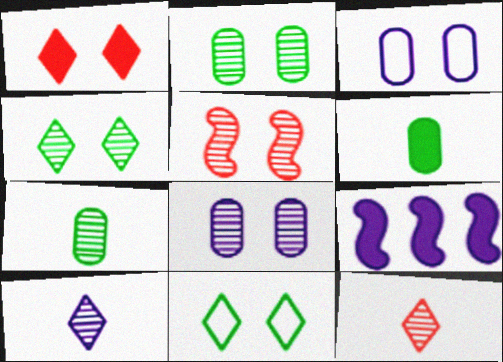[[1, 6, 9], 
[3, 9, 10], 
[4, 5, 8]]